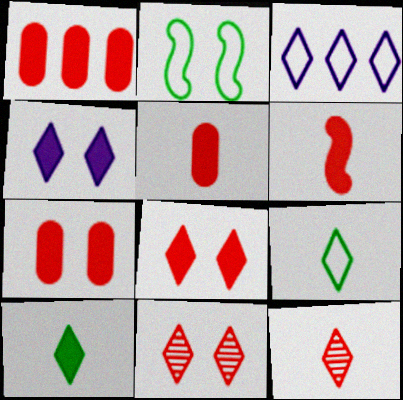[[1, 5, 7], 
[1, 6, 8], 
[3, 10, 11]]